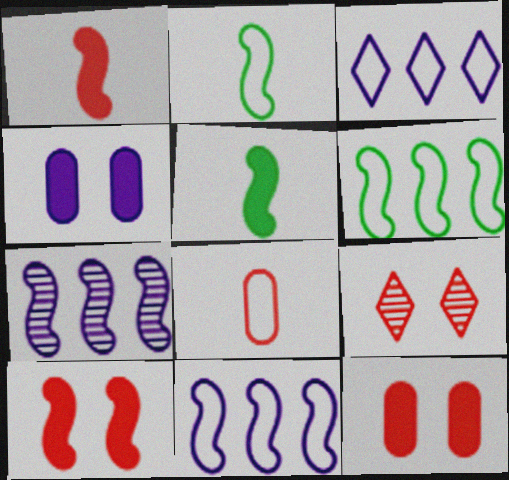[[2, 7, 10]]